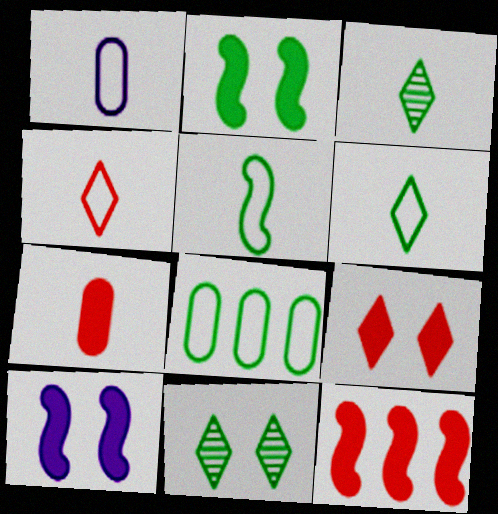[[1, 4, 5], 
[1, 11, 12], 
[2, 3, 8], 
[7, 9, 12]]